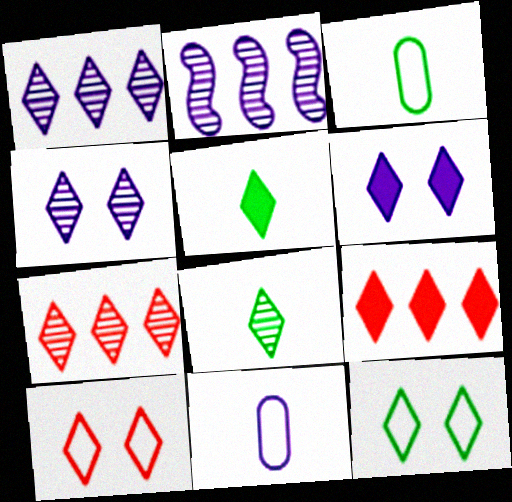[[1, 5, 10], 
[2, 6, 11], 
[4, 7, 8], 
[5, 6, 9]]